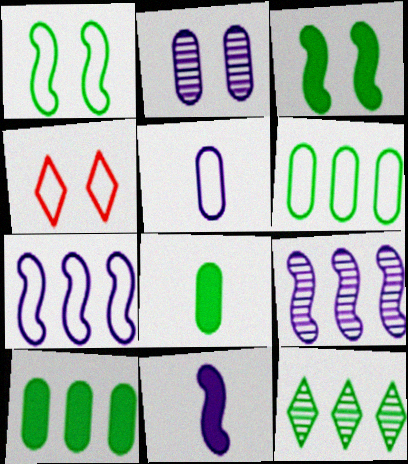[[1, 8, 12], 
[2, 3, 4], 
[4, 8, 9]]